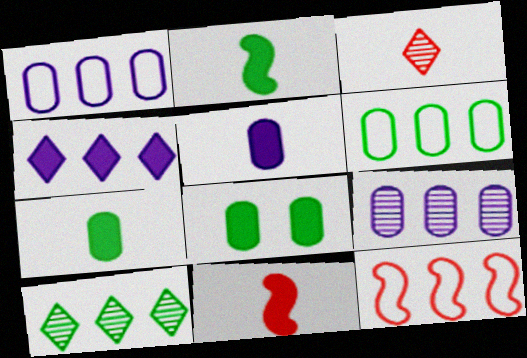[[4, 8, 11]]